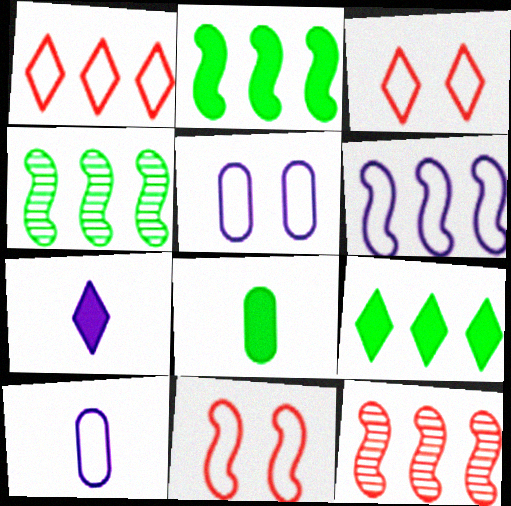[[2, 6, 12]]